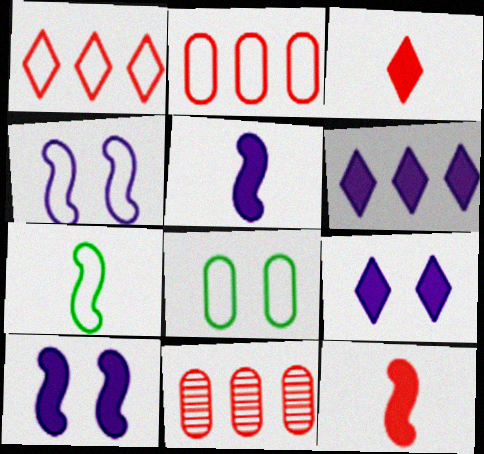[[7, 9, 11]]